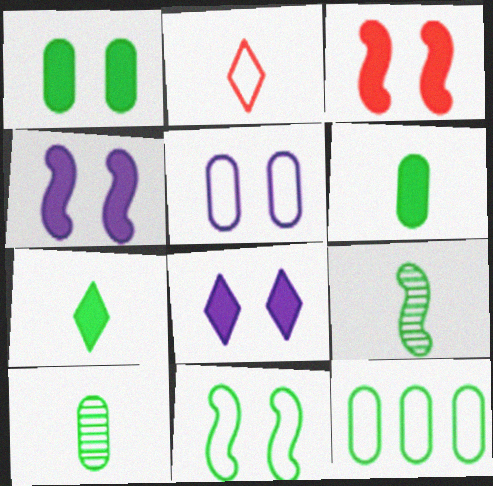[[1, 3, 8], 
[1, 10, 12]]